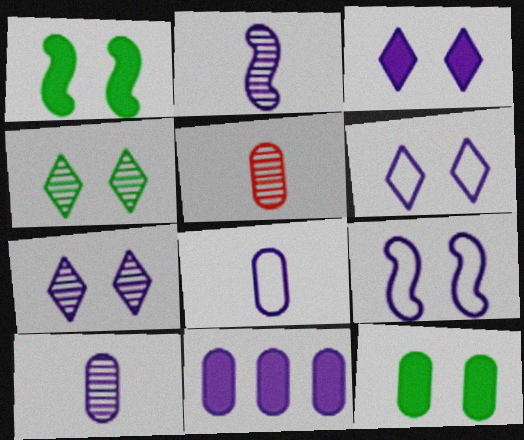[[2, 6, 11], 
[3, 6, 7]]